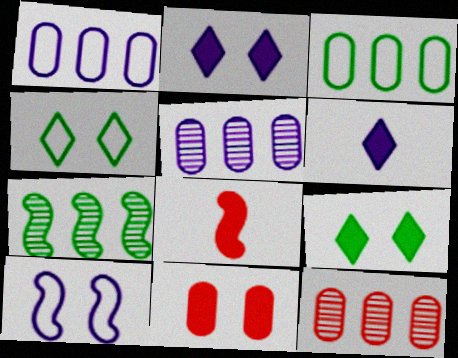[[4, 5, 8], 
[5, 6, 10], 
[7, 8, 10]]